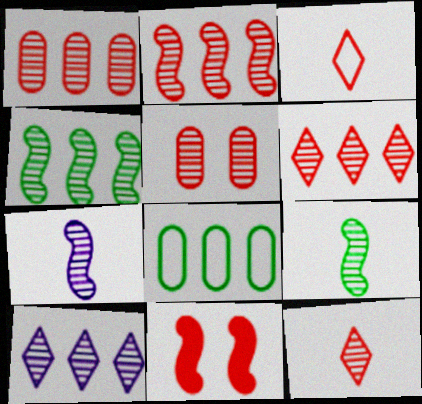[[1, 2, 6], 
[1, 3, 11], 
[1, 4, 10], 
[2, 5, 12], 
[5, 9, 10]]